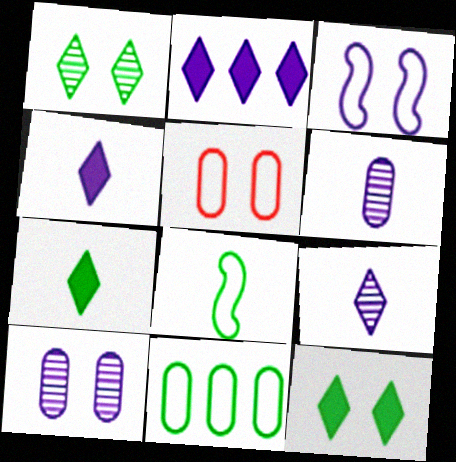[[2, 3, 6]]